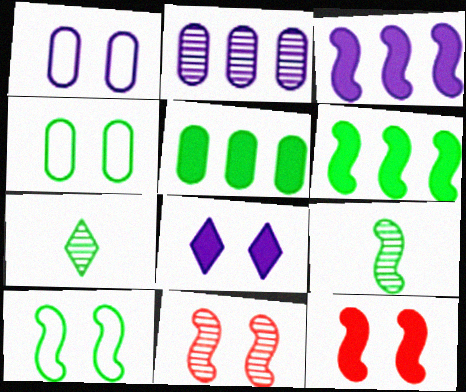[[2, 7, 11], 
[4, 6, 7], 
[4, 8, 11], 
[5, 7, 10], 
[6, 9, 10]]